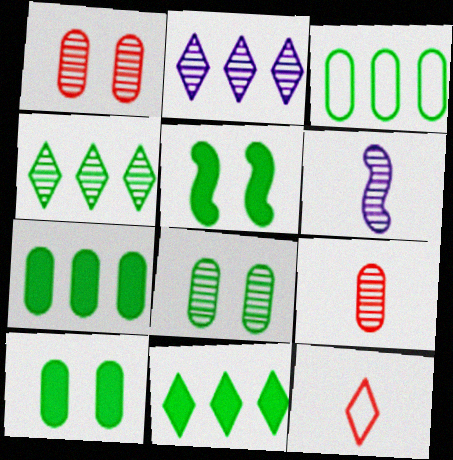[[1, 4, 6]]